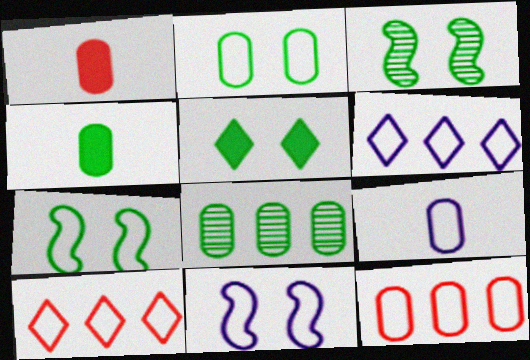[[1, 3, 6], 
[2, 3, 5], 
[2, 4, 8], 
[2, 9, 12], 
[6, 9, 11], 
[7, 9, 10]]